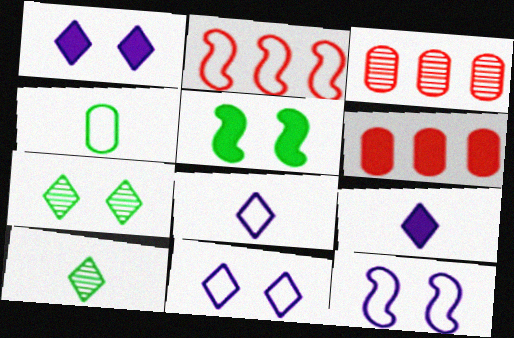[[2, 4, 11], 
[3, 5, 8], 
[5, 6, 9], 
[6, 10, 12]]